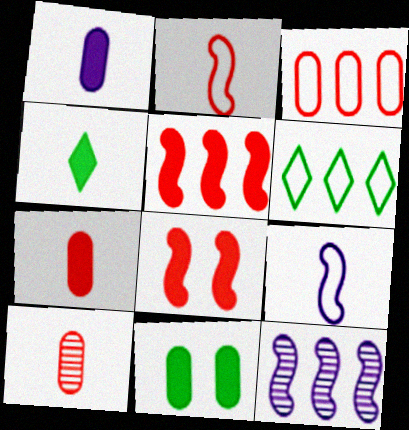[[4, 9, 10]]